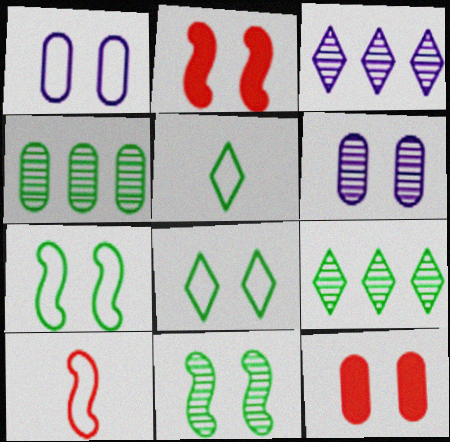[[2, 6, 8]]